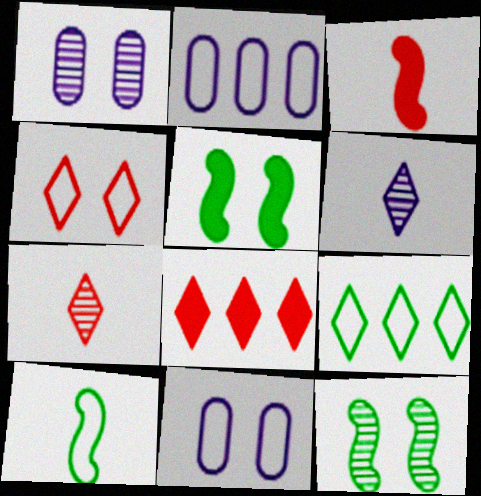[[1, 3, 9], 
[1, 4, 5], 
[1, 8, 10], 
[2, 4, 10], 
[2, 5, 7], 
[4, 7, 8]]